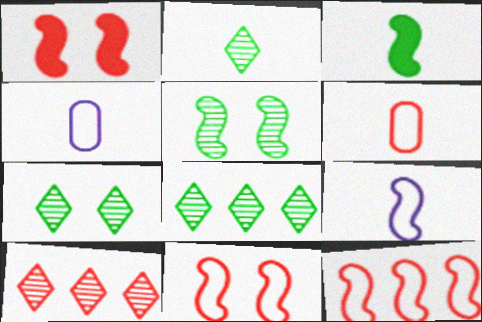[[1, 4, 8], 
[1, 6, 10], 
[2, 7, 8]]